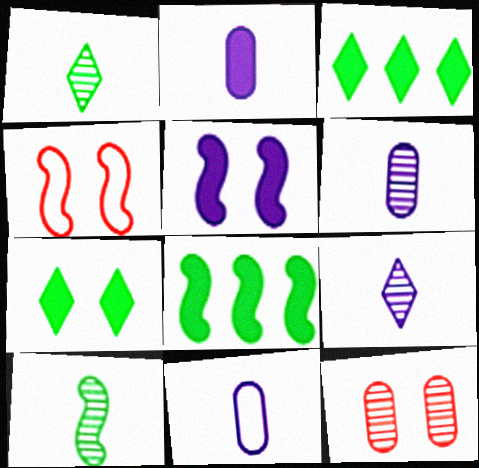[[2, 6, 11], 
[3, 4, 6]]